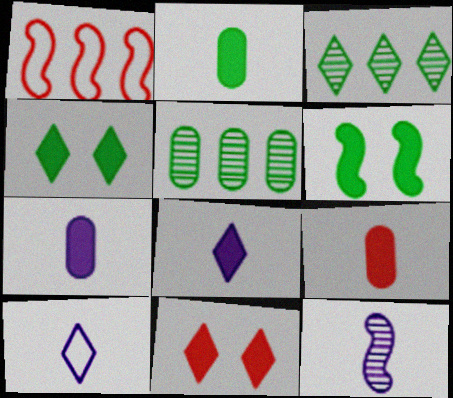[[1, 6, 12], 
[2, 7, 9], 
[3, 10, 11], 
[7, 10, 12]]